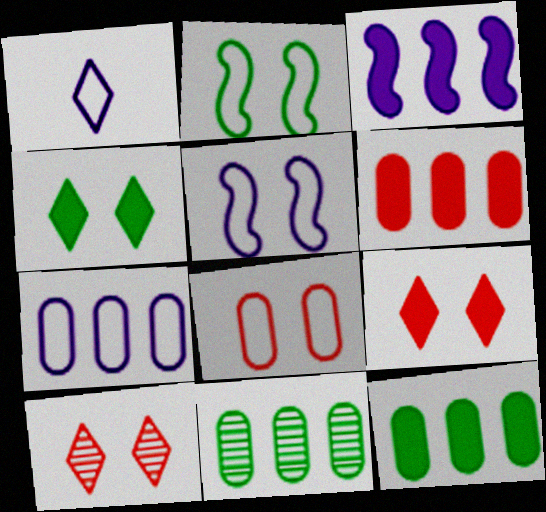[[1, 5, 7], 
[6, 7, 11]]